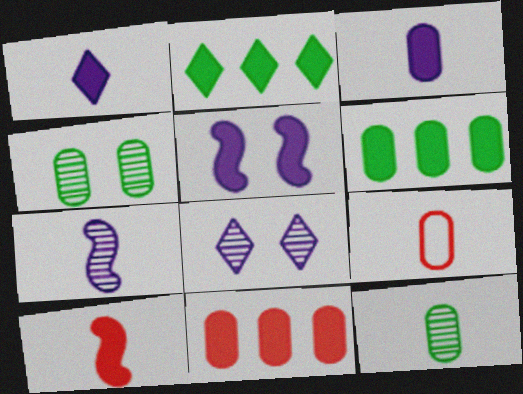[[3, 9, 12]]